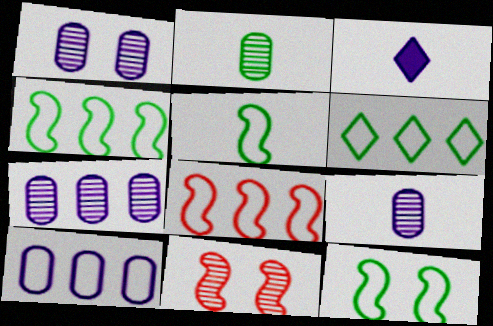[[1, 7, 9], 
[4, 5, 12], 
[6, 8, 10]]